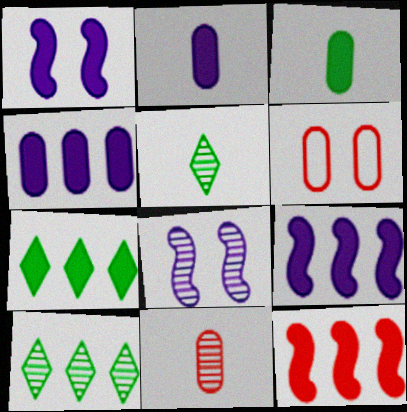[[4, 7, 12], 
[5, 6, 9], 
[8, 10, 11]]